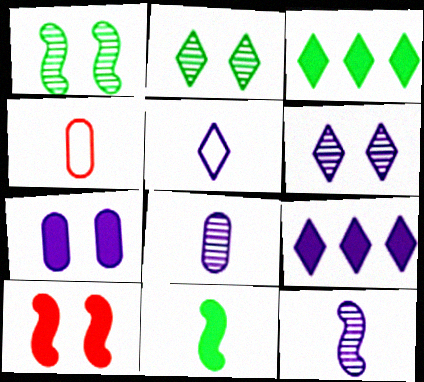[[1, 4, 9], 
[5, 6, 9]]